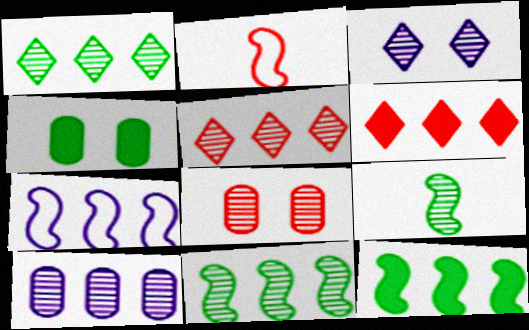[[2, 6, 8], 
[5, 10, 11]]